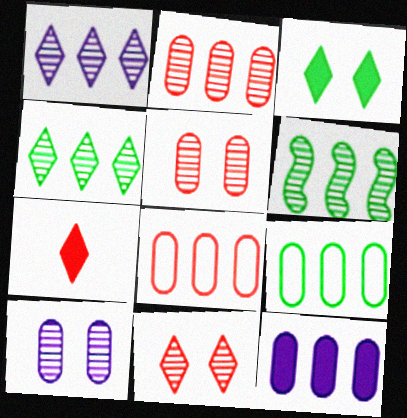[[1, 2, 6], 
[2, 9, 12]]